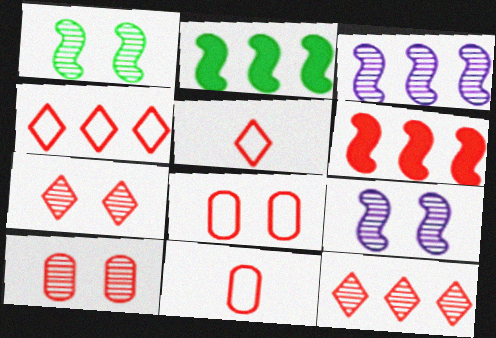[[5, 6, 10], 
[6, 7, 11]]